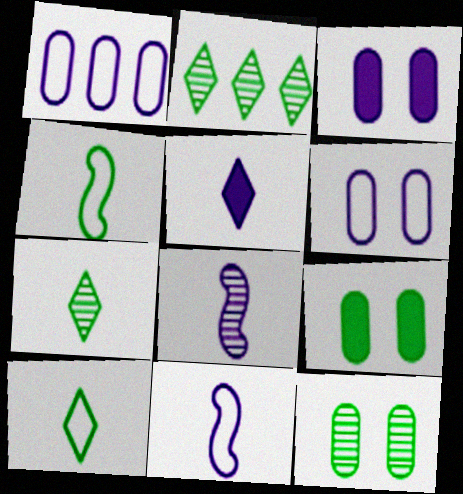[[2, 4, 9]]